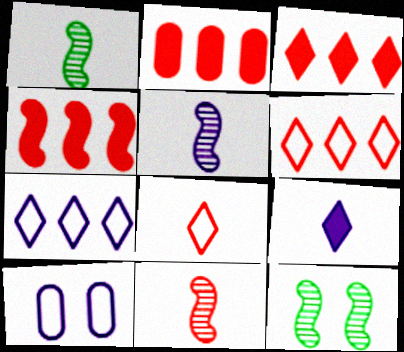[[1, 3, 10], 
[1, 5, 11], 
[2, 3, 4]]